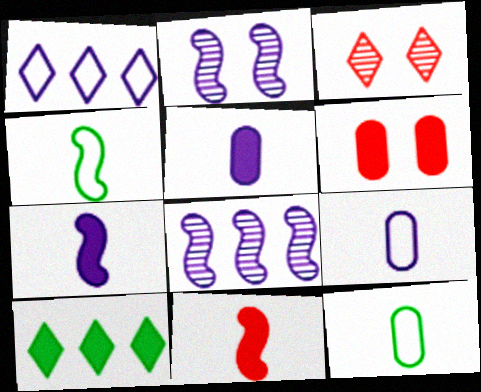[[1, 2, 5], 
[6, 7, 10]]